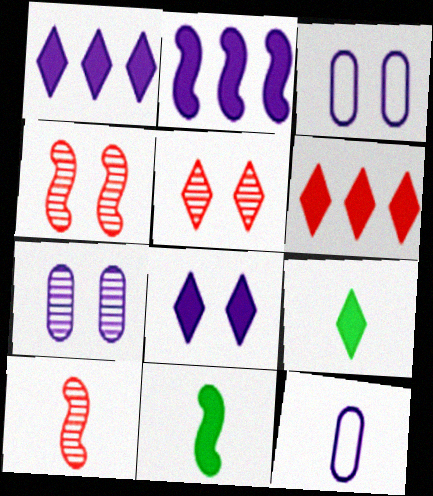[[6, 8, 9], 
[9, 10, 12]]